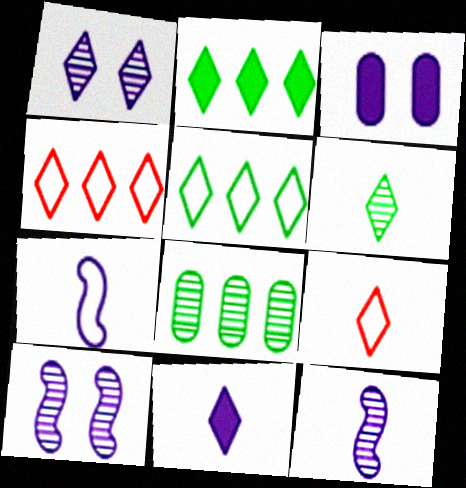[[1, 2, 9], 
[6, 9, 11]]